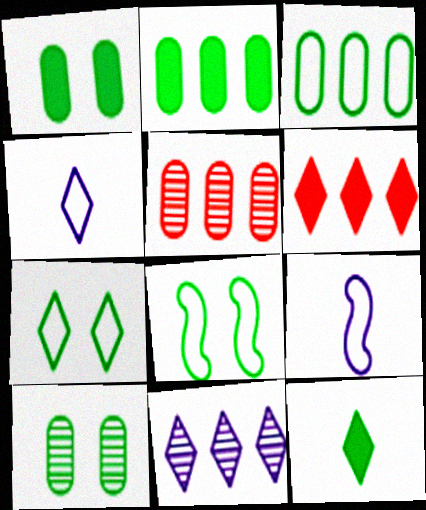[[6, 9, 10]]